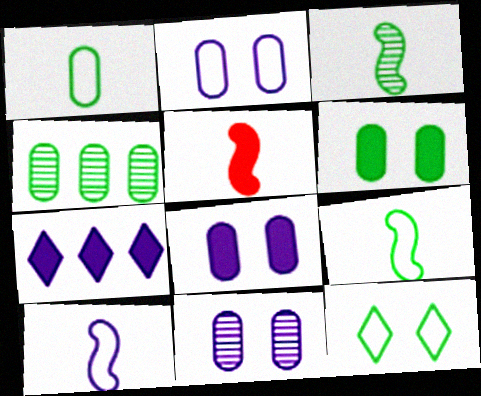[[1, 4, 6], 
[2, 8, 11], 
[3, 5, 10], 
[5, 6, 7], 
[7, 10, 11]]